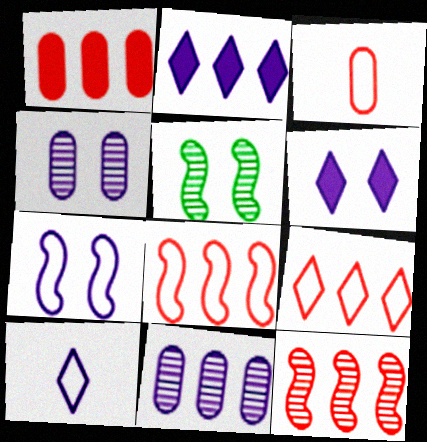[[1, 5, 10], 
[1, 9, 12], 
[2, 3, 5], 
[4, 6, 7]]